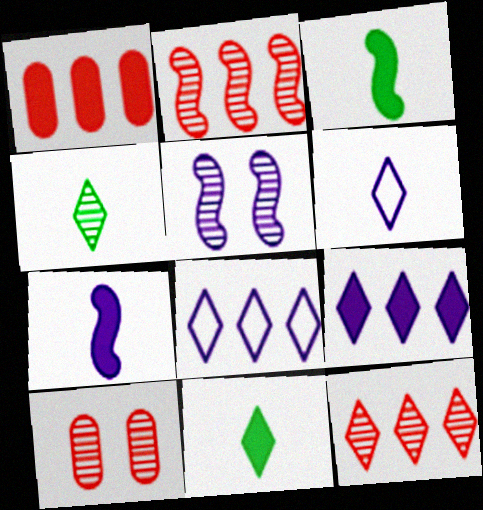[[3, 8, 10]]